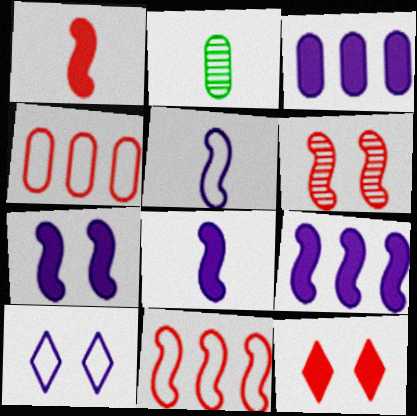[[1, 6, 11], 
[7, 8, 9]]